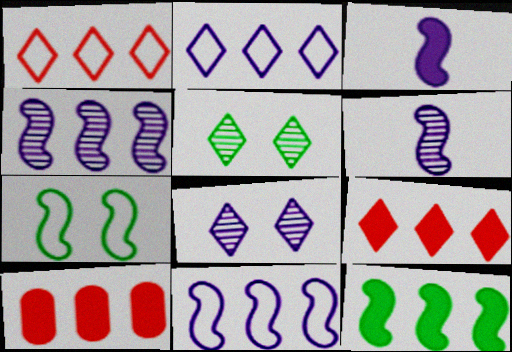[]